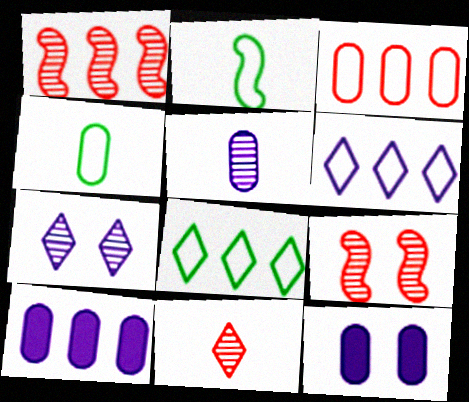[[1, 8, 10]]